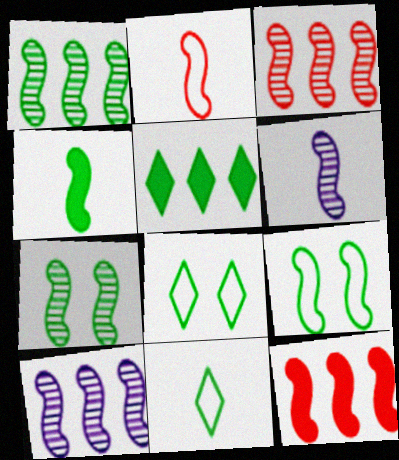[[1, 3, 10], 
[1, 4, 9], 
[2, 4, 6], 
[3, 6, 7], 
[6, 9, 12]]